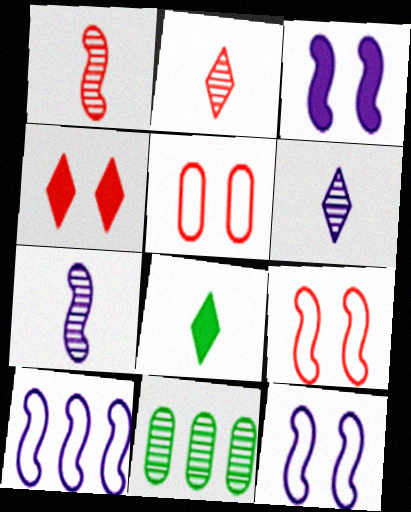[[3, 7, 10]]